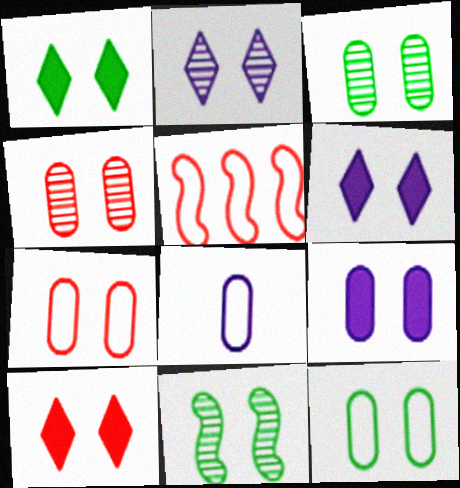[[1, 6, 10], 
[1, 11, 12], 
[2, 4, 11], 
[3, 7, 9], 
[4, 9, 12], 
[6, 7, 11]]